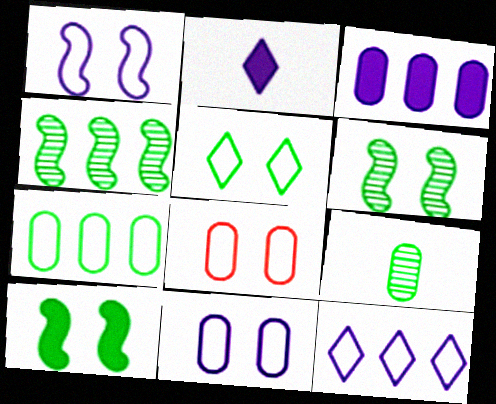[[1, 5, 8], 
[2, 4, 8], 
[3, 8, 9]]